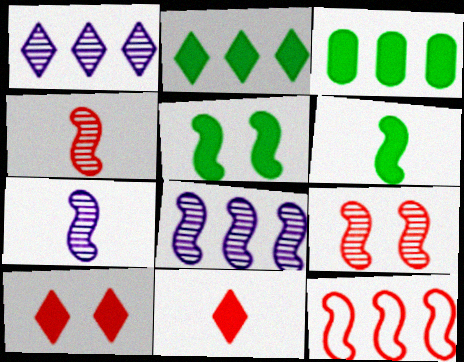[[1, 3, 12], 
[5, 7, 12]]